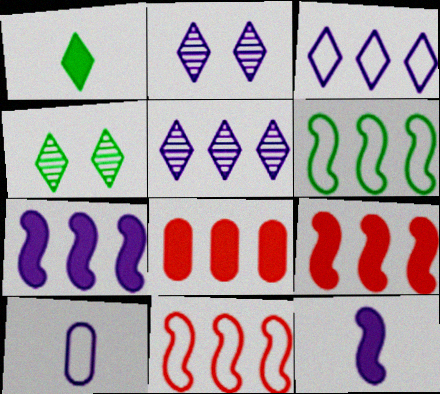[[2, 7, 10], 
[4, 9, 10], 
[5, 6, 8]]